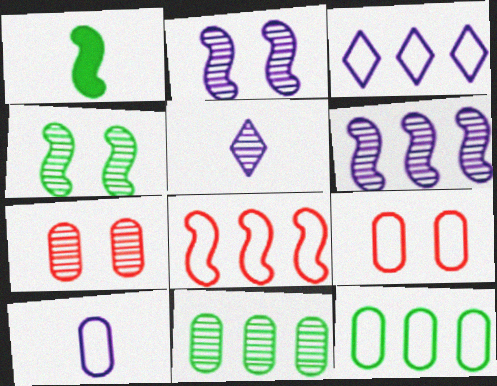[[1, 2, 8], 
[1, 3, 7], 
[3, 8, 12], 
[9, 10, 12]]